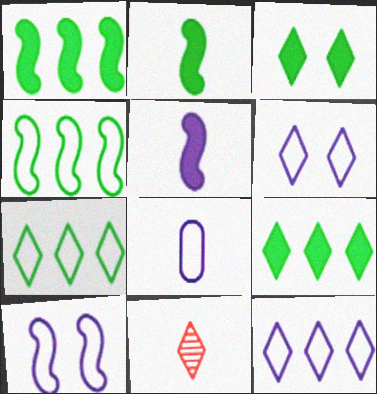[[2, 8, 11], 
[3, 11, 12], 
[6, 9, 11], 
[8, 10, 12]]